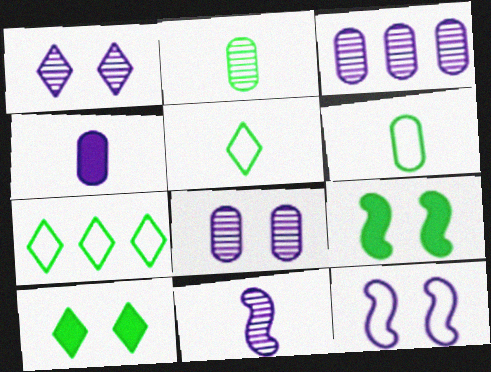[[1, 3, 11], 
[2, 7, 9]]